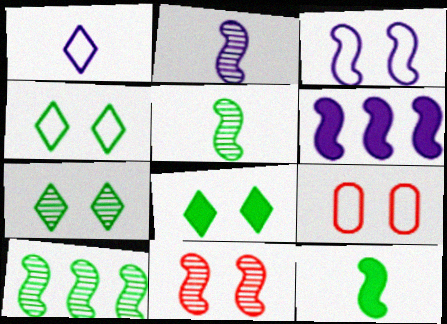[[2, 3, 6], 
[2, 10, 11], 
[3, 4, 9], 
[4, 7, 8]]